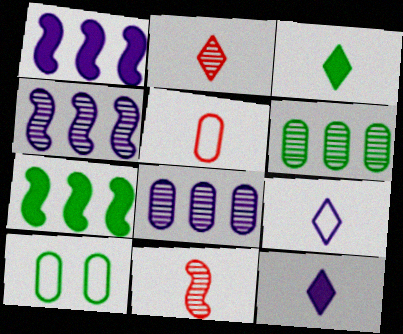[[1, 2, 10], 
[2, 3, 9]]